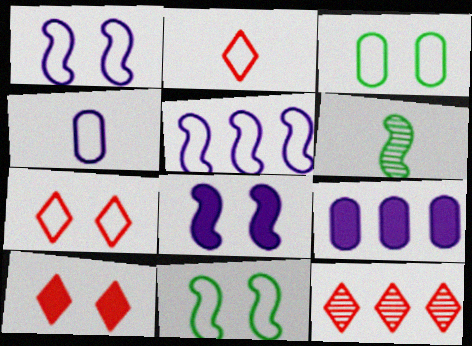[[1, 3, 7], 
[2, 3, 5], 
[2, 10, 12], 
[6, 7, 9]]